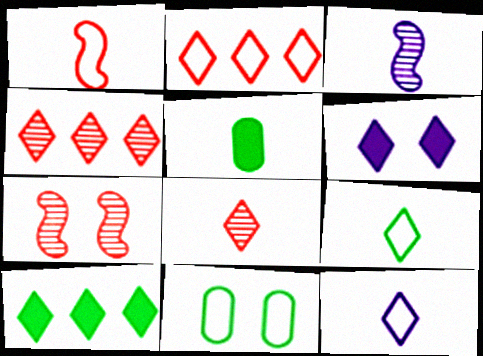[[4, 6, 9], 
[6, 7, 11]]